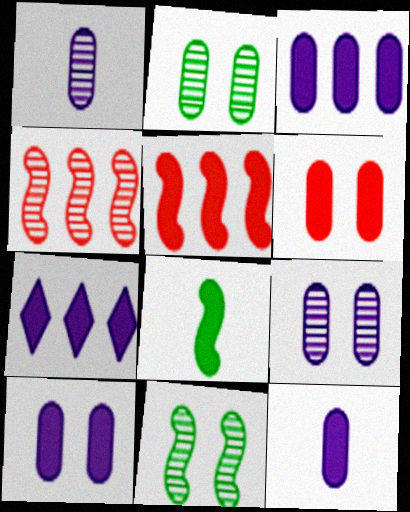[[3, 10, 12], 
[6, 7, 8]]